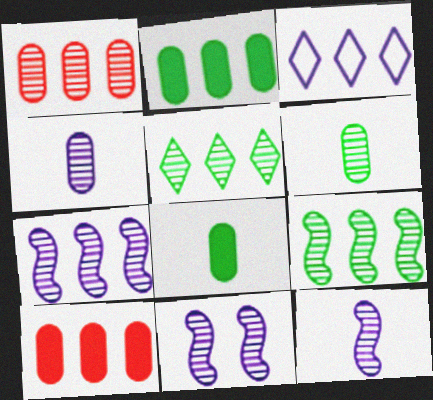[[1, 5, 7], 
[3, 9, 10], 
[7, 11, 12]]